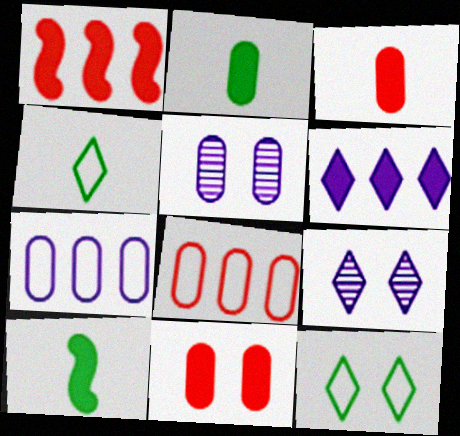[[1, 4, 5], 
[2, 5, 8], 
[6, 10, 11], 
[8, 9, 10]]